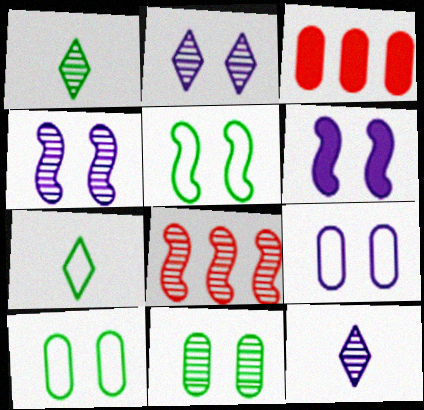[[2, 6, 9], 
[3, 4, 7], 
[3, 5, 12], 
[8, 11, 12]]